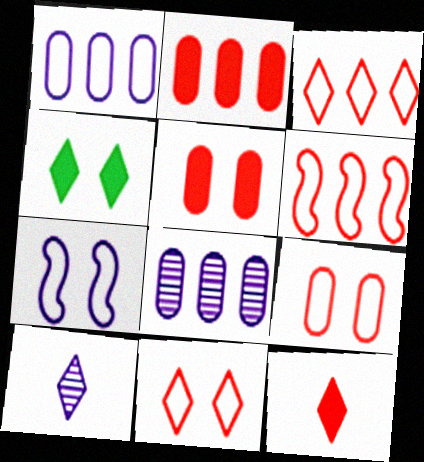[[3, 4, 10]]